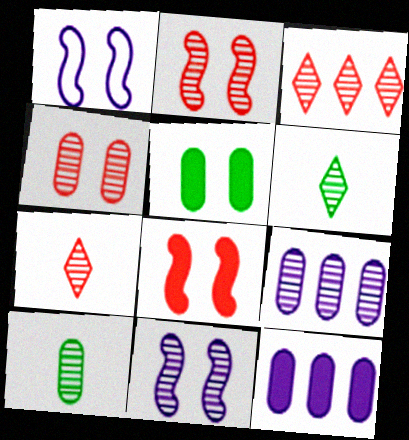[[2, 6, 9], 
[3, 10, 11], 
[4, 9, 10]]